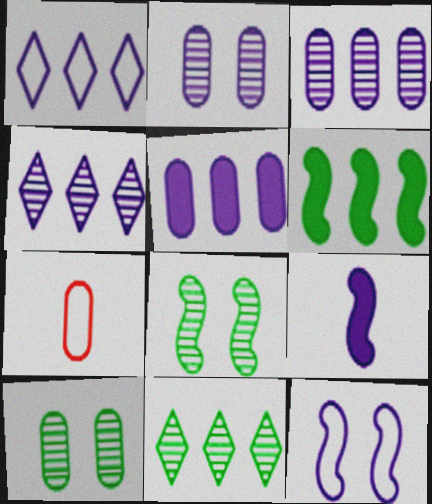[[1, 2, 9], 
[5, 7, 10]]